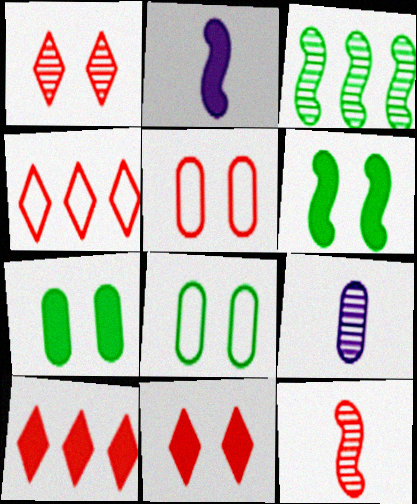[[1, 3, 9], 
[2, 7, 10], 
[4, 6, 9], 
[5, 10, 12]]